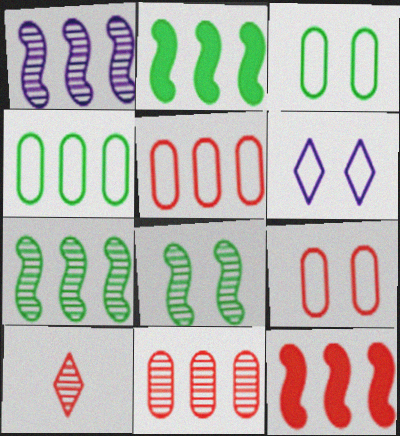[[9, 10, 12]]